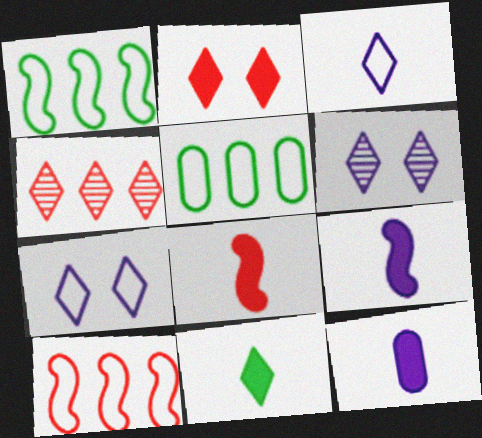[[4, 7, 11], 
[5, 6, 8], 
[8, 11, 12]]